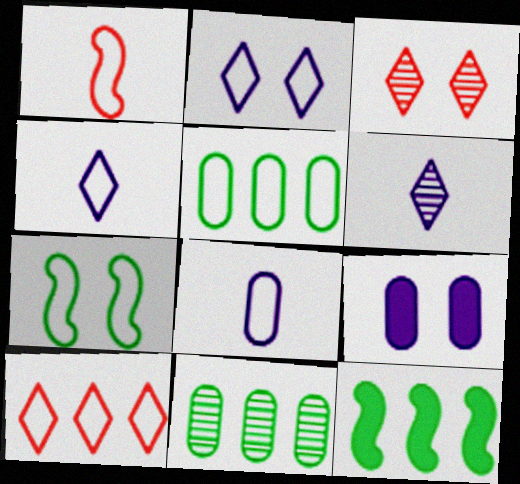[[1, 2, 5], 
[3, 7, 9], 
[3, 8, 12], 
[7, 8, 10]]